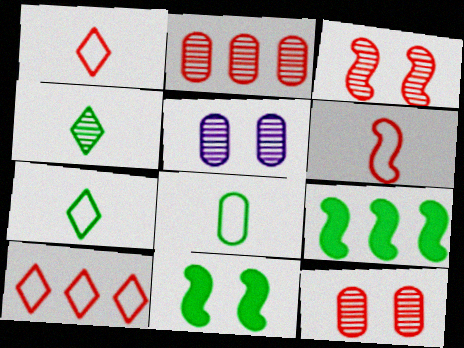[[1, 5, 9]]